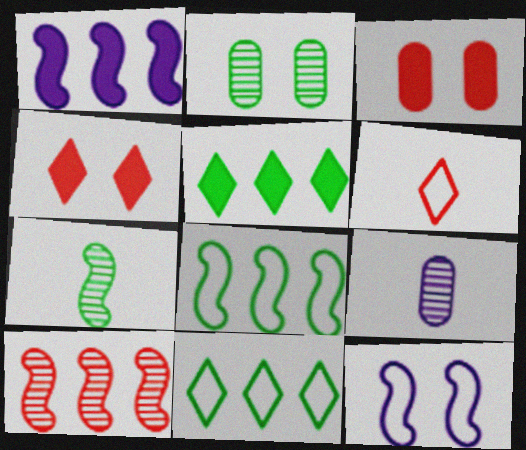[[1, 2, 6], 
[1, 8, 10], 
[2, 4, 12], 
[3, 6, 10], 
[4, 8, 9]]